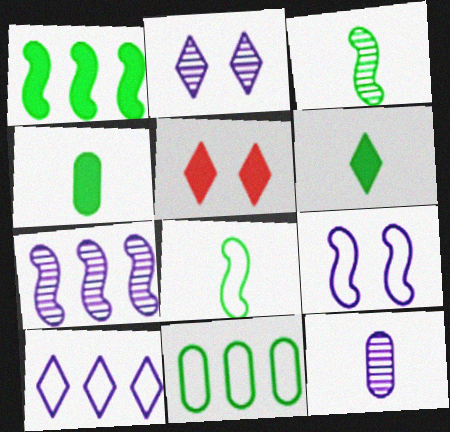[[2, 7, 12]]